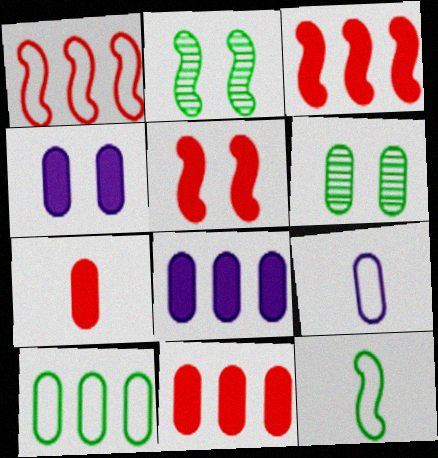[[6, 9, 11]]